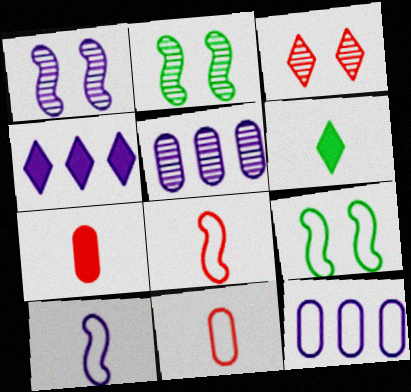[[2, 4, 11]]